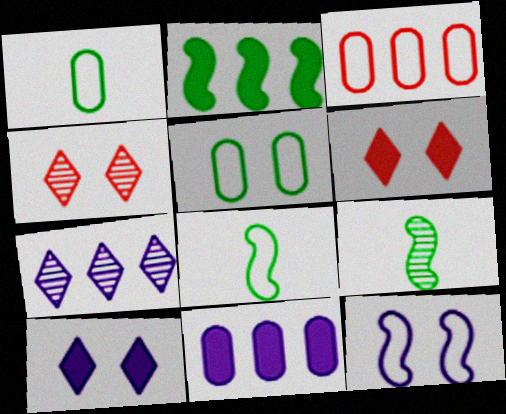[[2, 3, 7], 
[3, 9, 10], 
[4, 8, 11]]